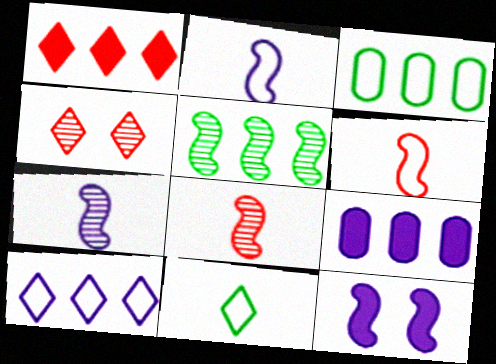[[5, 6, 12]]